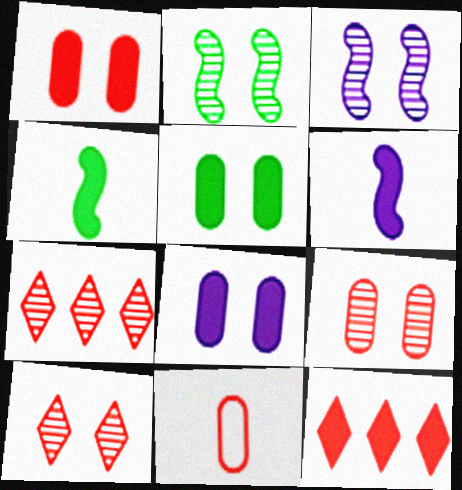[[1, 5, 8], 
[4, 8, 12], 
[5, 6, 12]]